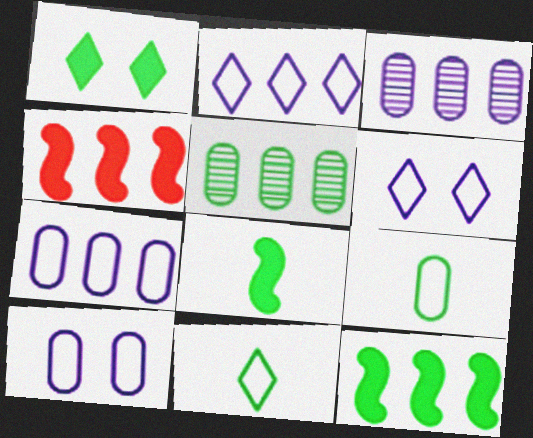[[2, 4, 5]]